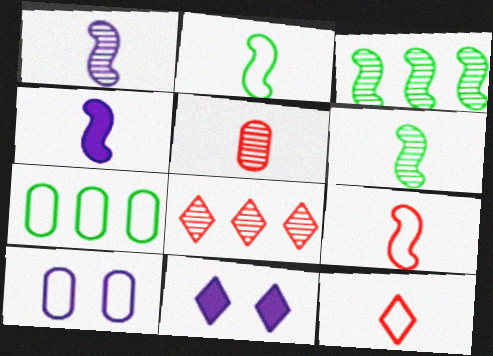[[4, 6, 9]]